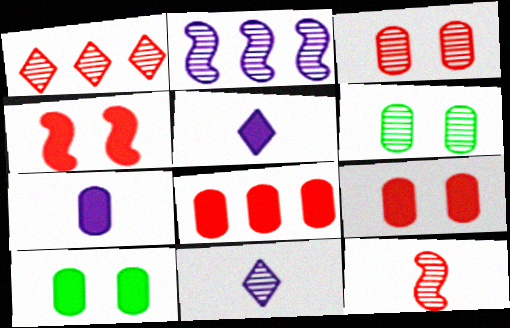[[1, 3, 12], 
[7, 8, 10]]